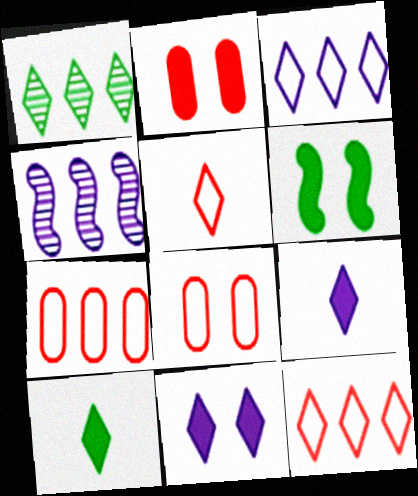[[1, 5, 11], 
[2, 6, 11], 
[4, 8, 10]]